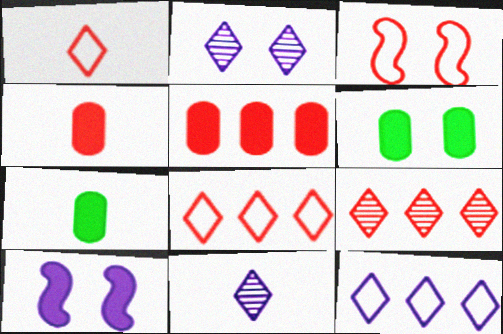[[2, 3, 6], 
[3, 4, 9]]